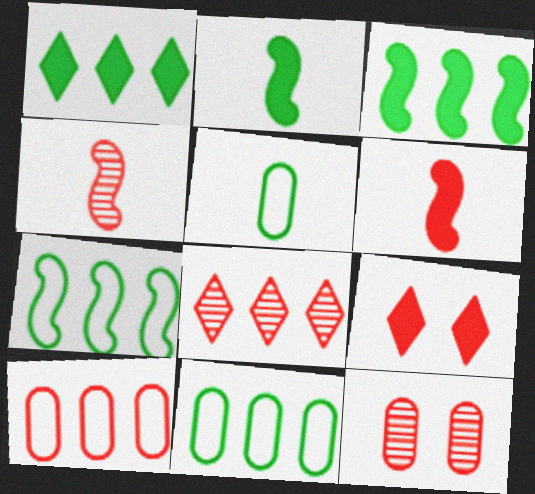[[4, 8, 12], 
[4, 9, 10]]